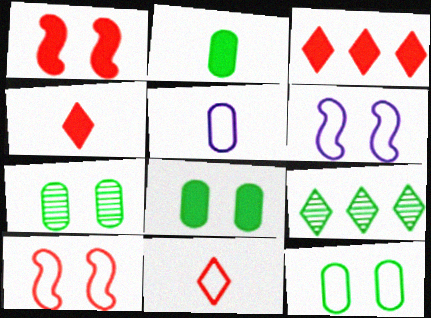[[1, 5, 9], 
[7, 8, 12]]